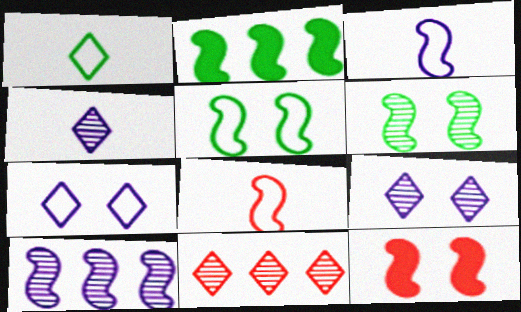[]